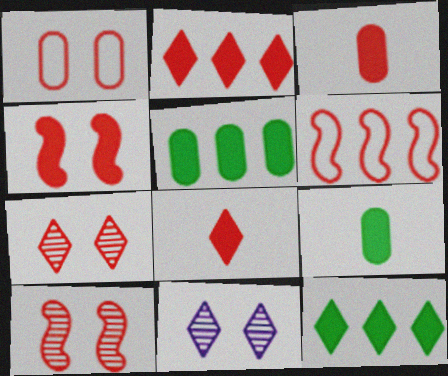[[1, 4, 7], 
[2, 3, 4], 
[3, 6, 7], 
[6, 9, 11]]